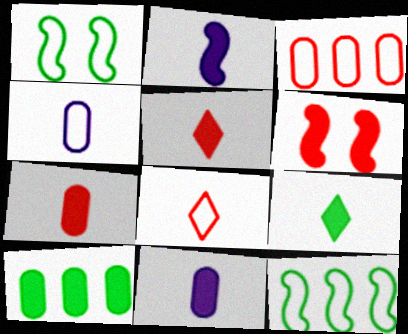[[2, 7, 9]]